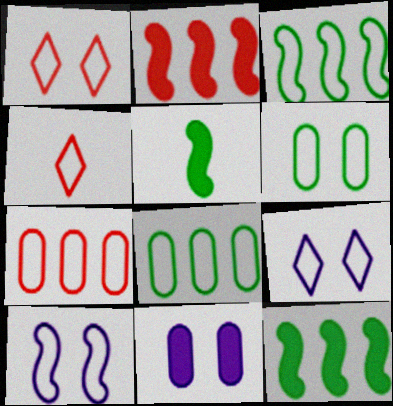[[1, 6, 10], 
[4, 8, 10]]